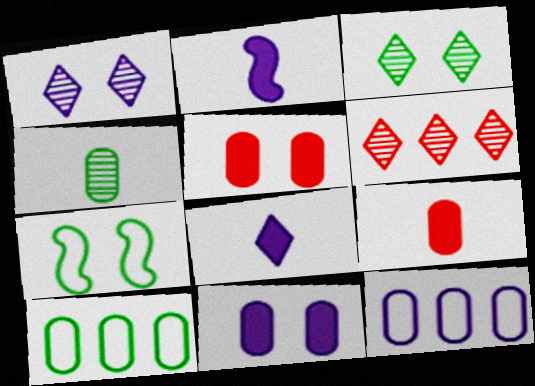[[1, 2, 12], 
[1, 5, 7], 
[4, 5, 12]]